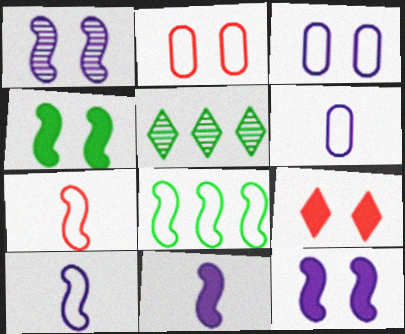[[2, 5, 11]]